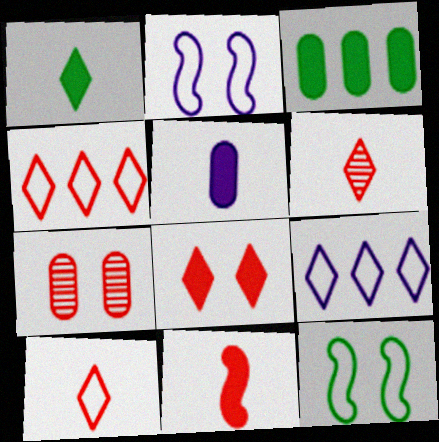[[1, 5, 11], 
[2, 3, 6], 
[4, 6, 8], 
[4, 7, 11]]